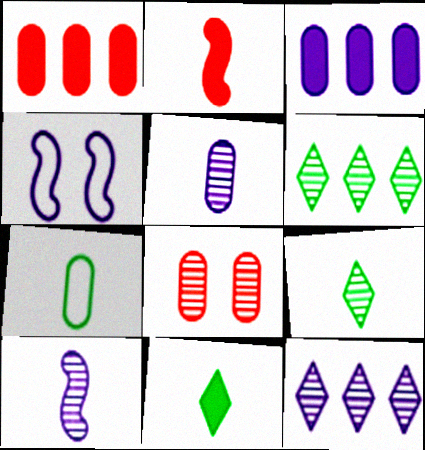[[1, 4, 9], 
[3, 7, 8], 
[6, 8, 10]]